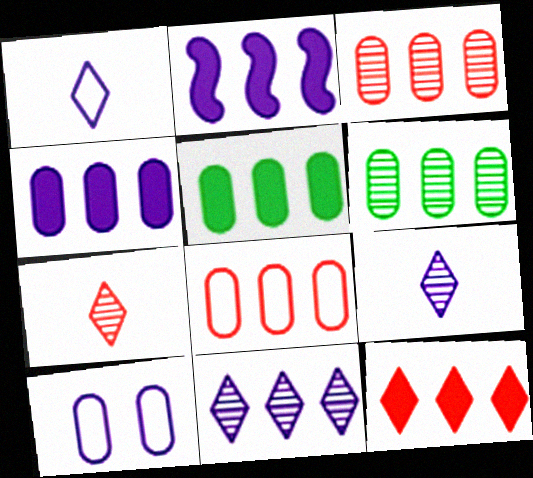[[2, 5, 12], 
[2, 9, 10], 
[4, 6, 8]]